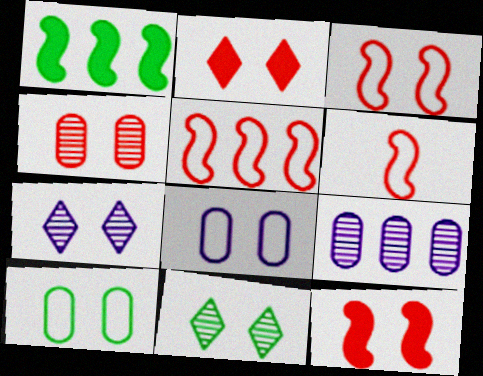[[2, 3, 4], 
[3, 5, 6], 
[7, 10, 12], 
[8, 11, 12]]